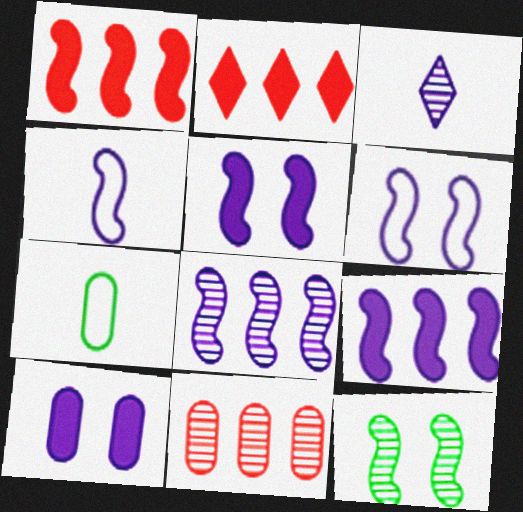[[1, 4, 12], 
[3, 11, 12], 
[4, 5, 8], 
[7, 10, 11]]